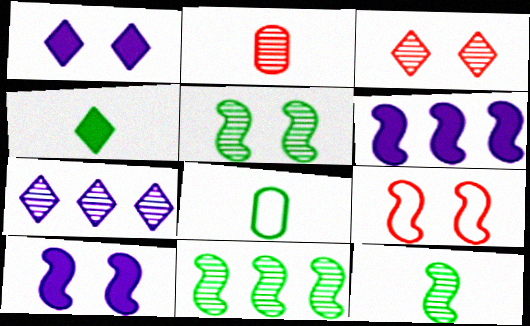[[2, 5, 7], 
[3, 6, 8], 
[4, 8, 12], 
[5, 9, 10], 
[5, 11, 12], 
[6, 9, 12]]